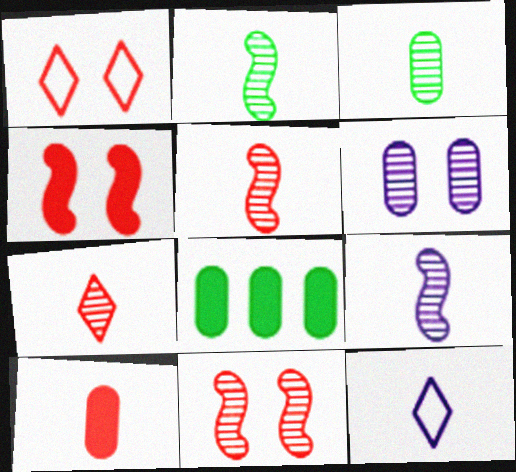[[1, 8, 9], 
[2, 5, 9], 
[2, 10, 12], 
[3, 7, 9], 
[8, 11, 12]]